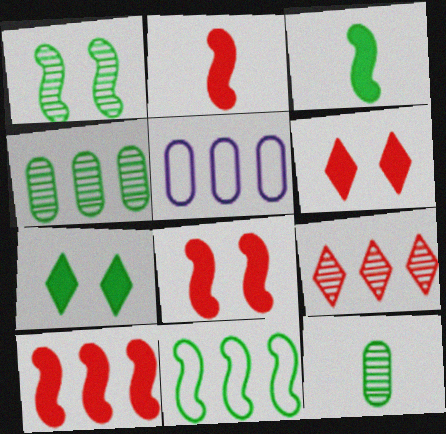[[1, 3, 11], 
[2, 8, 10], 
[7, 11, 12]]